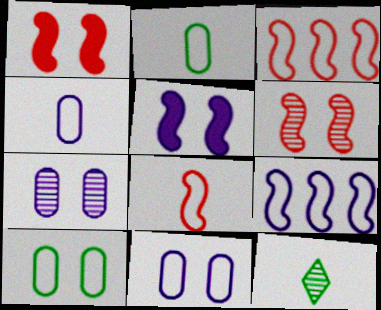[]